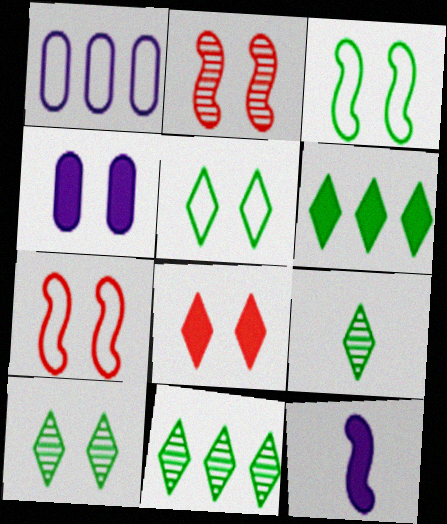[[2, 4, 5], 
[4, 7, 10], 
[5, 6, 9], 
[9, 10, 11]]